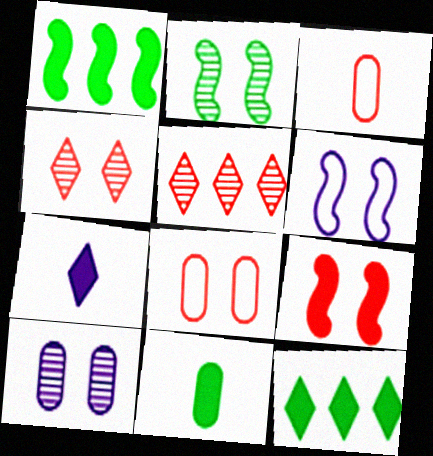[[2, 4, 10], 
[2, 6, 9], 
[3, 5, 9], 
[4, 8, 9], 
[5, 6, 11]]